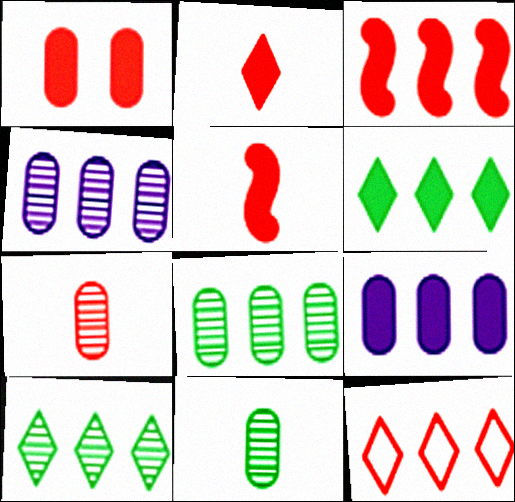[[1, 2, 3], 
[3, 6, 9]]